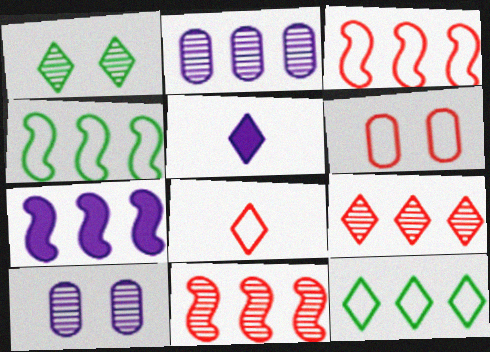[[3, 6, 8], 
[4, 7, 11]]